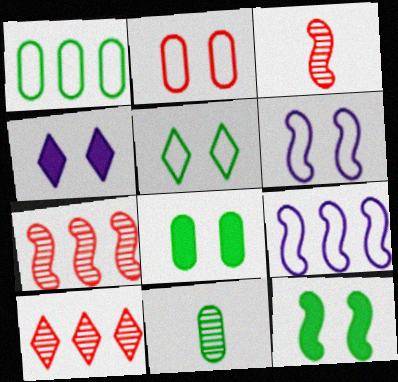[[1, 3, 4], 
[1, 8, 11], 
[2, 5, 6], 
[3, 9, 12]]